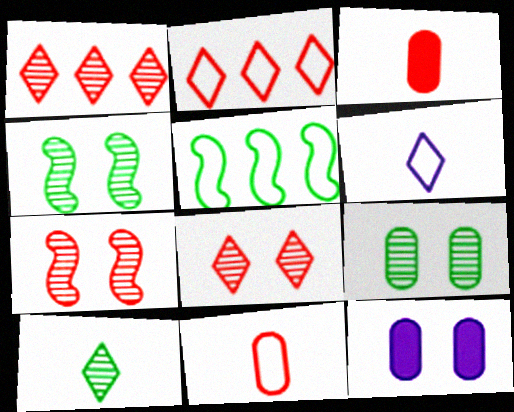[[2, 3, 7]]